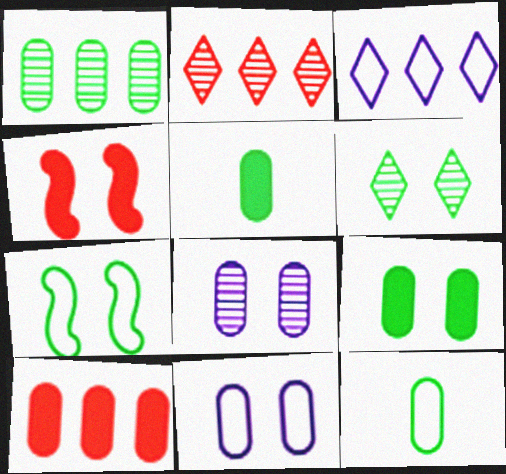[[1, 9, 12], 
[4, 6, 11], 
[6, 7, 9], 
[8, 10, 12]]